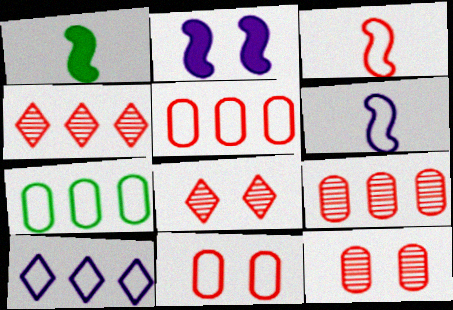[[1, 10, 12]]